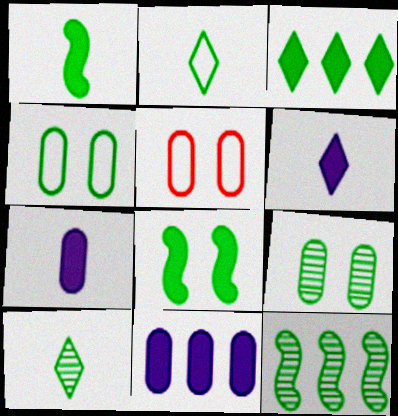[[5, 6, 12], 
[9, 10, 12]]